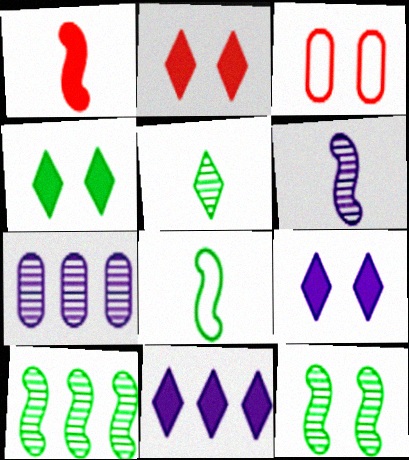[[1, 6, 8], 
[2, 4, 9], 
[2, 7, 8], 
[3, 9, 12]]